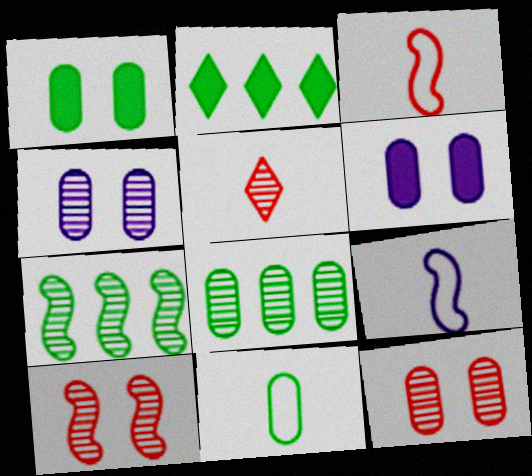[[1, 8, 11], 
[2, 3, 4], 
[2, 9, 12], 
[4, 5, 7]]